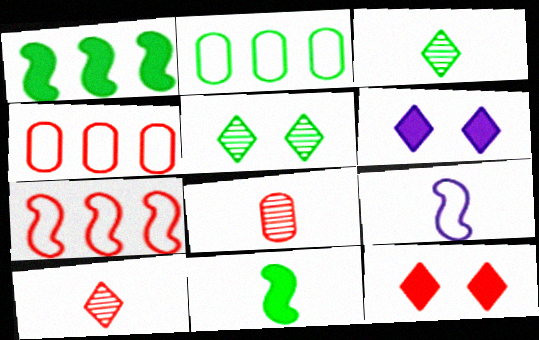[[2, 5, 11], 
[7, 8, 12]]